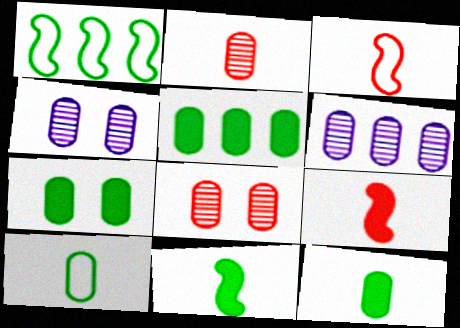[[5, 7, 12]]